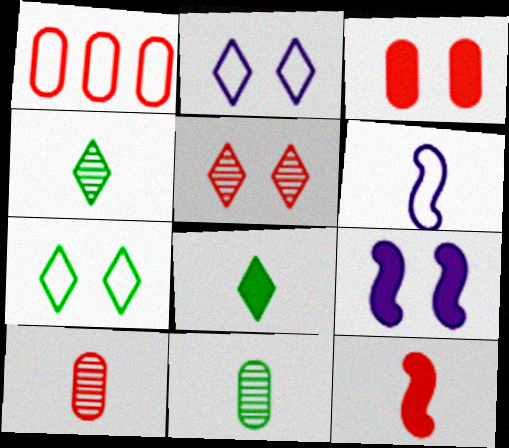[[1, 3, 10], 
[1, 4, 9], 
[1, 5, 12], 
[1, 6, 7], 
[6, 8, 10]]